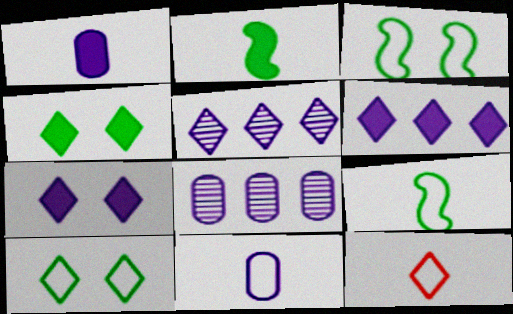[[4, 5, 12], 
[9, 11, 12]]